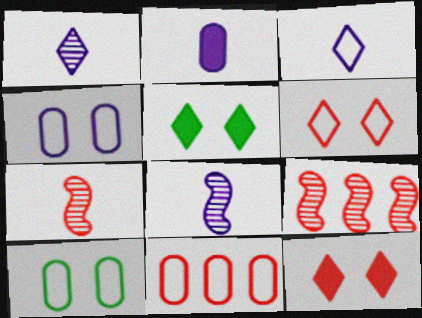[[2, 3, 8], 
[5, 8, 11], 
[7, 11, 12]]